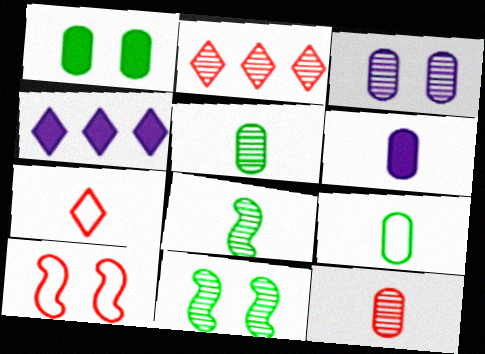[[2, 3, 8], 
[4, 5, 10], 
[6, 7, 8], 
[6, 9, 12]]